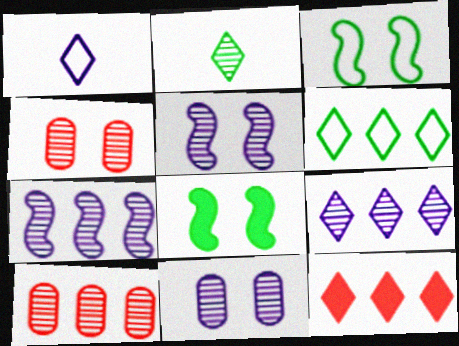[[1, 8, 10], 
[2, 4, 7], 
[2, 5, 10], 
[6, 9, 12]]